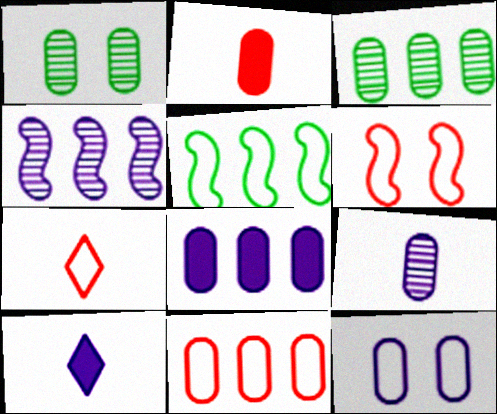[[2, 3, 12], 
[3, 6, 10], 
[3, 8, 11], 
[4, 10, 12], 
[5, 7, 12], 
[6, 7, 11], 
[8, 9, 12]]